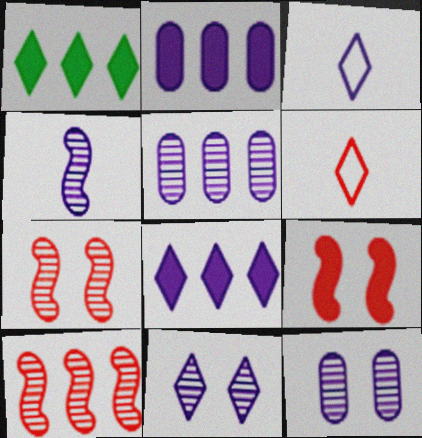[[1, 6, 11], 
[3, 8, 11], 
[4, 5, 11]]